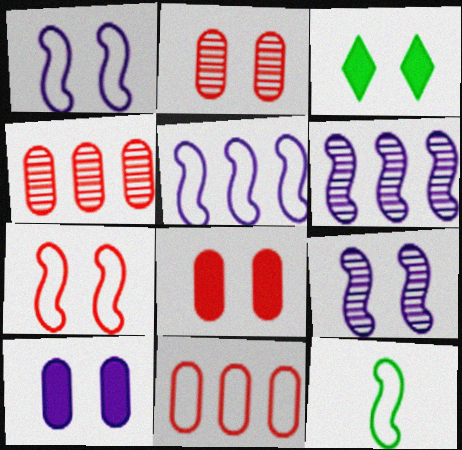[[1, 2, 3], 
[5, 7, 12]]